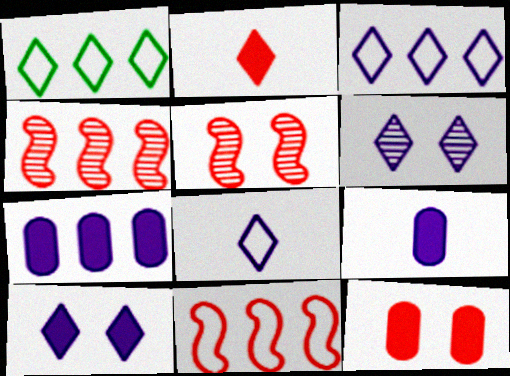[[1, 2, 6], 
[1, 4, 7], 
[1, 5, 9]]